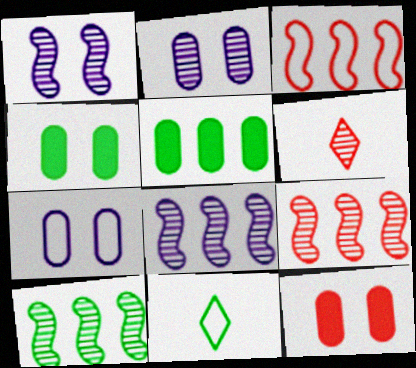[[2, 6, 10], 
[3, 6, 12], 
[3, 7, 11], 
[4, 10, 11], 
[8, 9, 10], 
[8, 11, 12]]